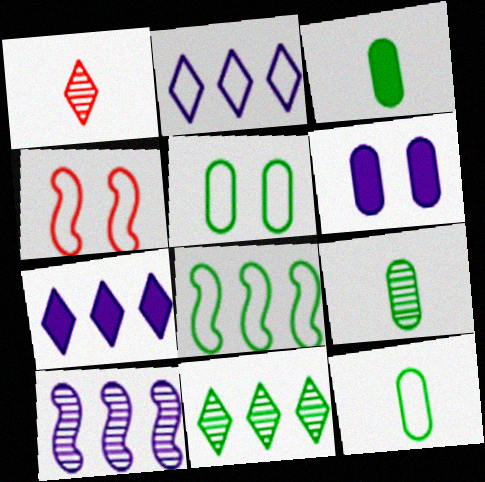[[1, 6, 8], 
[2, 4, 12], 
[3, 9, 12], 
[4, 7, 9]]